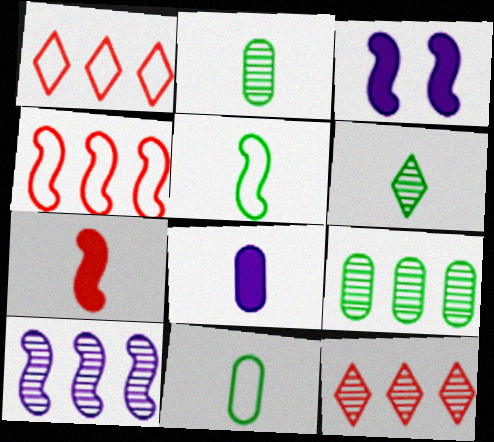[[1, 2, 3], 
[3, 11, 12], 
[9, 10, 12]]